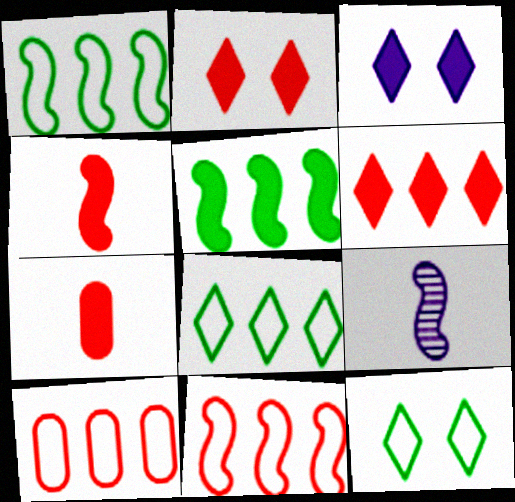[[3, 5, 7]]